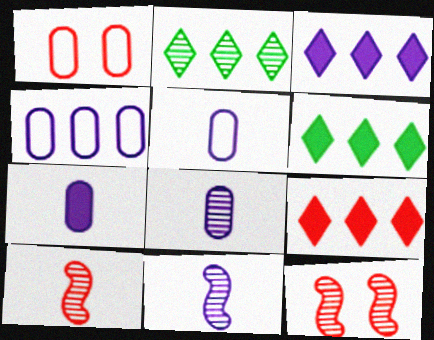[[1, 6, 11], 
[1, 9, 10], 
[2, 8, 12], 
[3, 6, 9], 
[5, 6, 12], 
[5, 7, 8]]